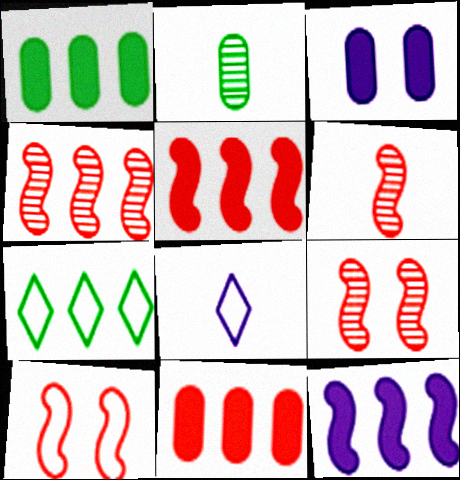[[1, 8, 9], 
[3, 6, 7], 
[4, 6, 9], 
[5, 6, 10]]